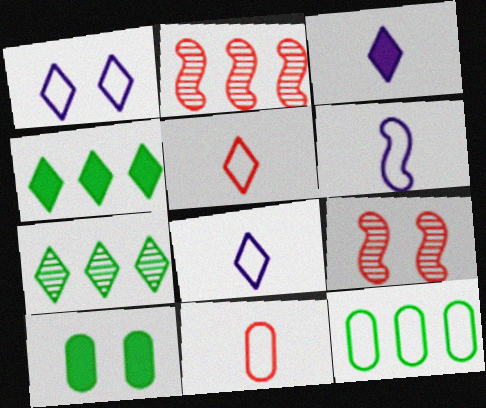[[1, 9, 10], 
[2, 8, 10], 
[3, 9, 12]]